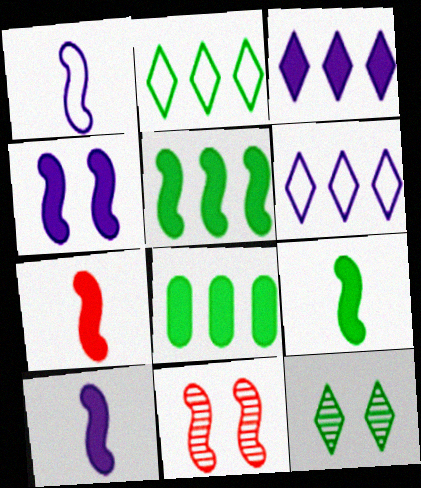[[1, 5, 11], 
[4, 5, 7], 
[7, 9, 10]]